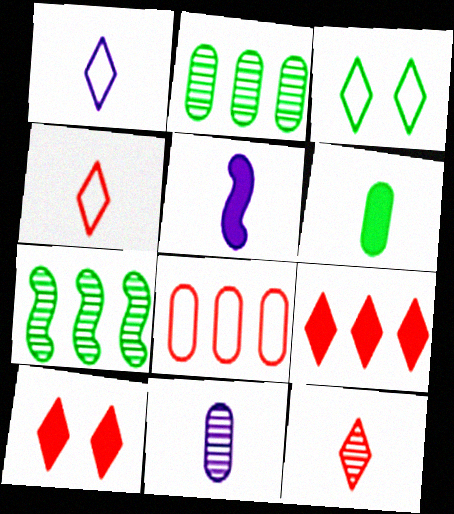[[1, 5, 11], 
[3, 6, 7]]